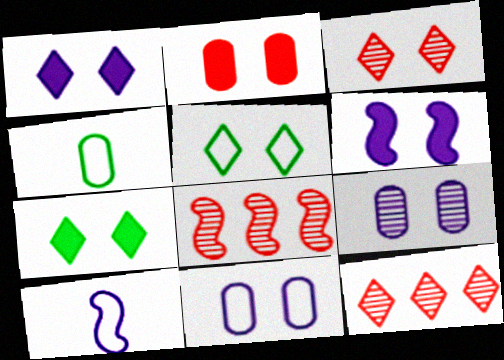[[1, 3, 5], 
[1, 4, 8], 
[2, 6, 7], 
[4, 6, 12]]